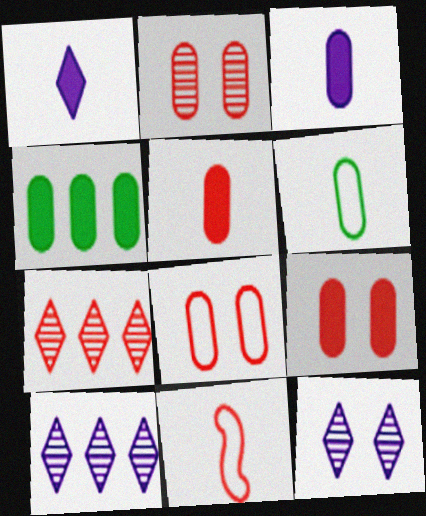[[2, 8, 9], 
[3, 4, 9], 
[4, 11, 12], 
[7, 9, 11]]